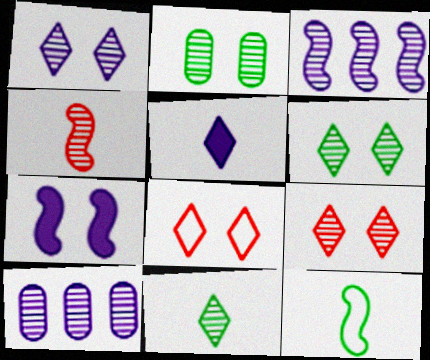[[1, 6, 9], 
[2, 7, 8], 
[4, 6, 10]]